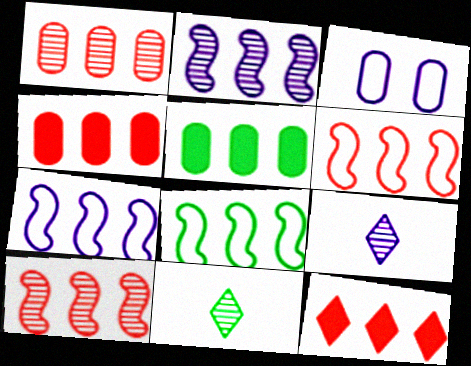[[1, 6, 12], 
[6, 7, 8]]